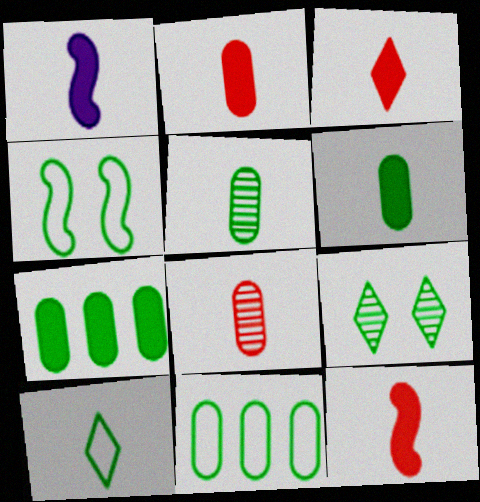[[1, 3, 6], 
[1, 8, 10], 
[2, 3, 12], 
[4, 10, 11]]